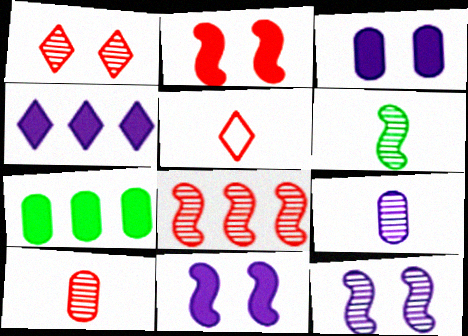[[1, 8, 10], 
[5, 7, 12], 
[6, 8, 12]]